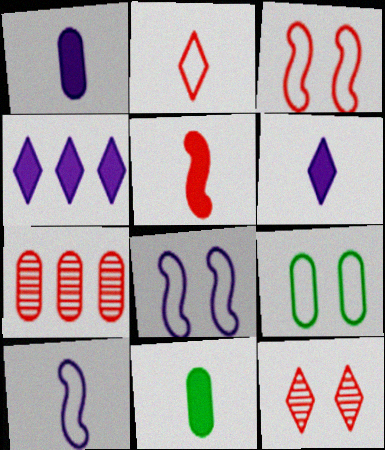[[1, 7, 9], 
[5, 6, 11]]